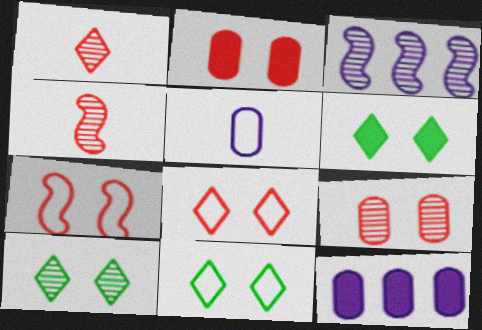[[4, 11, 12], 
[6, 10, 11]]